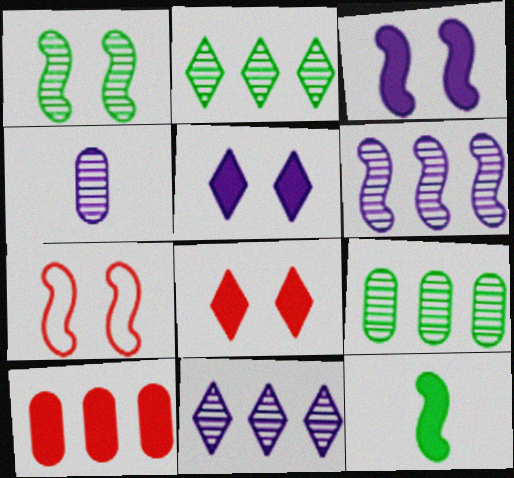[[1, 3, 7], 
[5, 10, 12], 
[6, 7, 12]]